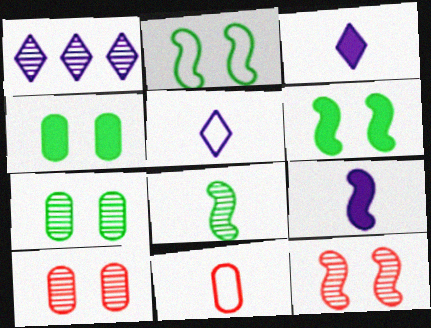[[1, 6, 11], 
[1, 8, 10], 
[3, 8, 11]]